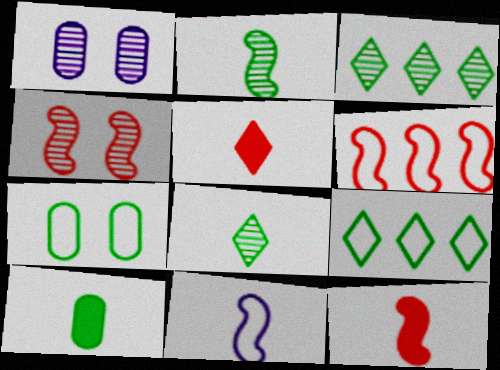[[1, 9, 12], 
[2, 11, 12], 
[4, 6, 12]]